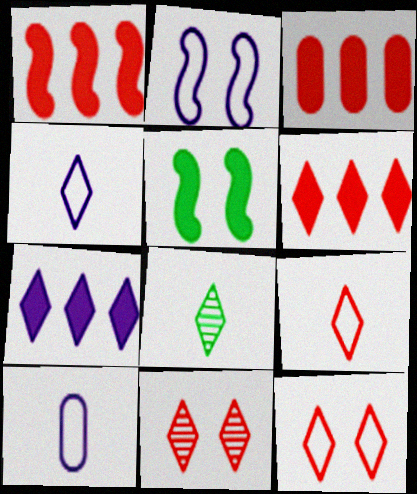[[1, 3, 6], 
[2, 3, 8], 
[6, 9, 11], 
[7, 8, 12]]